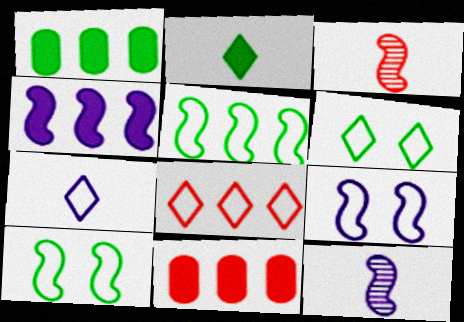[[3, 4, 10], 
[4, 9, 12], 
[6, 7, 8], 
[6, 11, 12]]